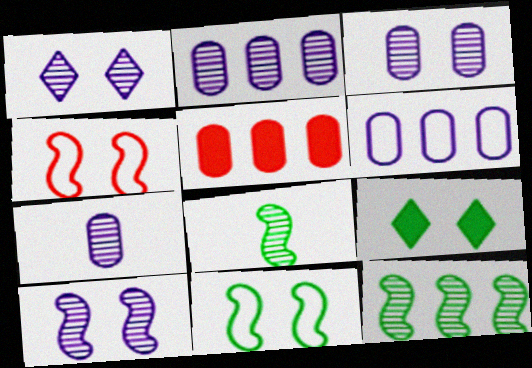[[1, 3, 10], 
[2, 3, 7], 
[3, 4, 9]]